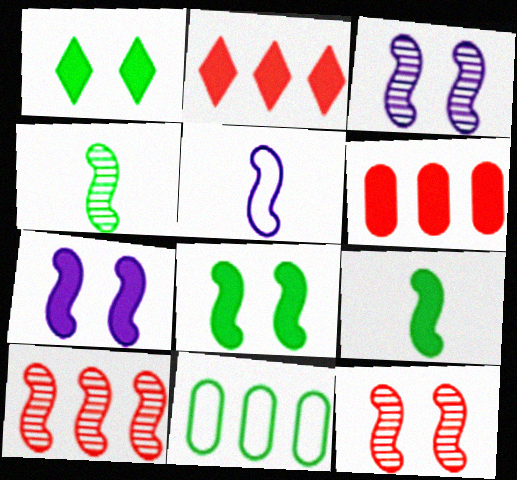[[1, 4, 11], 
[3, 4, 10], 
[5, 8, 10]]